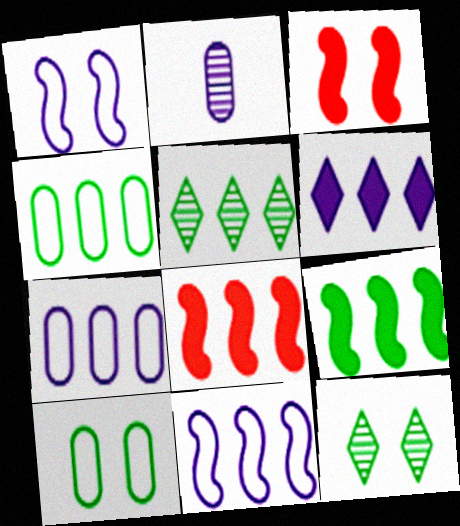[[1, 2, 6], 
[4, 5, 9], 
[5, 7, 8]]